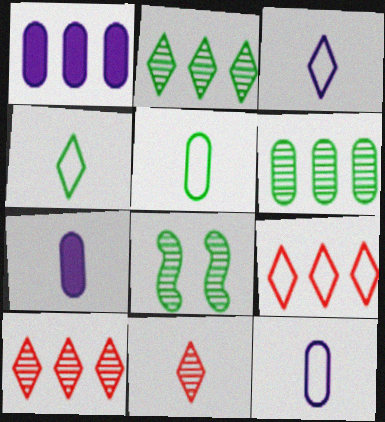[[7, 8, 9]]